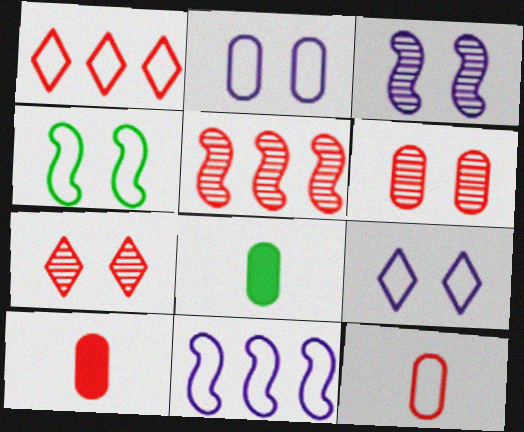[[1, 3, 8], 
[5, 8, 9], 
[7, 8, 11]]